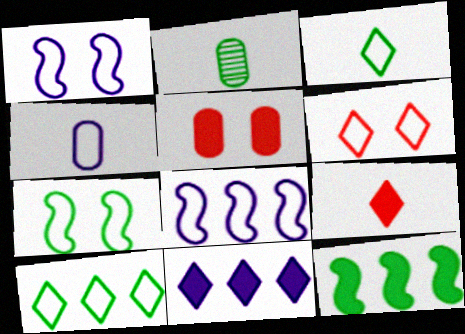[]